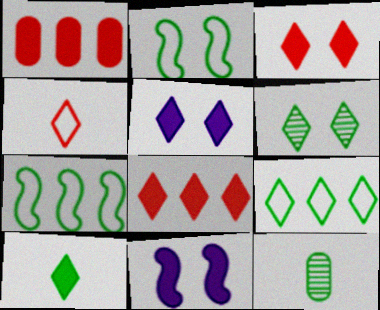[[1, 10, 11], 
[5, 8, 10], 
[6, 9, 10]]